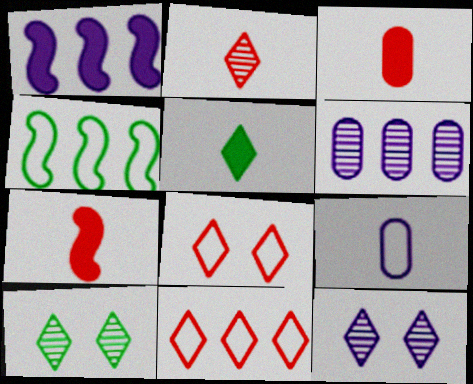[[1, 9, 12], 
[3, 4, 12], 
[4, 8, 9], 
[5, 11, 12]]